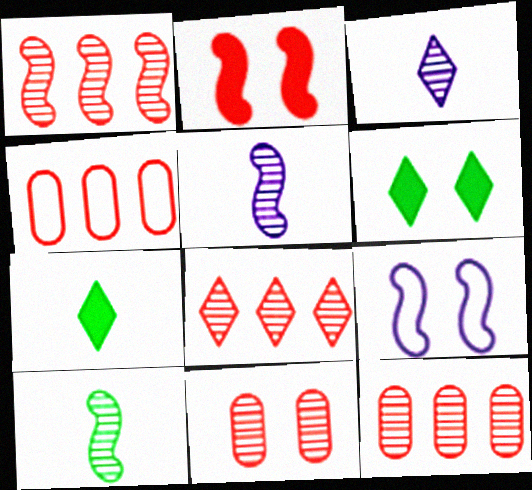[[1, 8, 12], 
[4, 5, 6], 
[6, 9, 11], 
[7, 9, 12]]